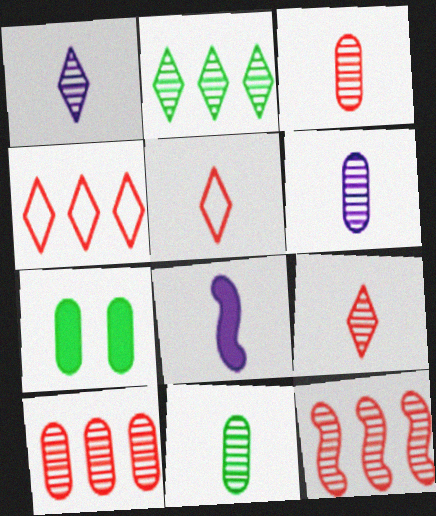[[3, 6, 11], 
[5, 8, 11]]